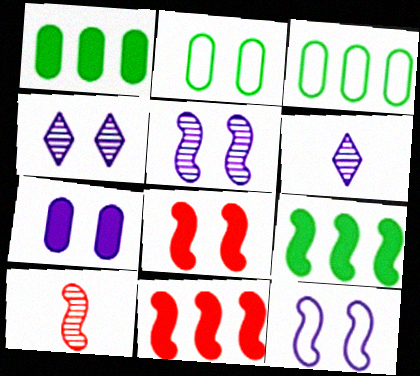[[2, 4, 8], 
[2, 6, 11], 
[3, 6, 8], 
[4, 7, 12], 
[9, 10, 12]]